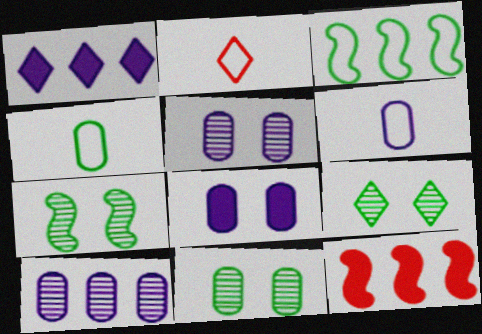[[1, 2, 9], 
[6, 8, 10], 
[6, 9, 12], 
[7, 9, 11]]